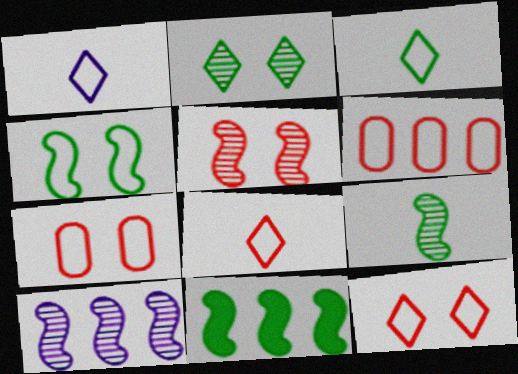[[1, 3, 8], 
[1, 4, 6], 
[4, 9, 11], 
[5, 9, 10]]